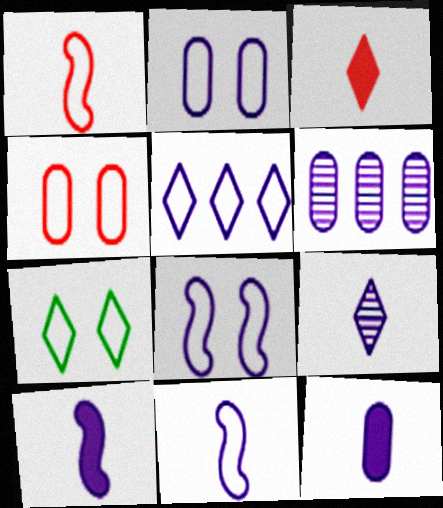[[2, 5, 11], 
[2, 6, 12], 
[4, 7, 8], 
[9, 11, 12]]